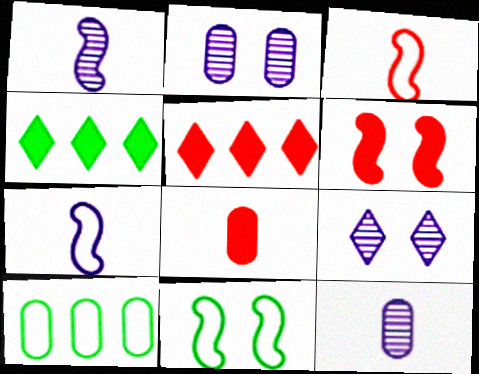[[2, 3, 4], 
[2, 8, 10], 
[5, 6, 8], 
[5, 11, 12]]